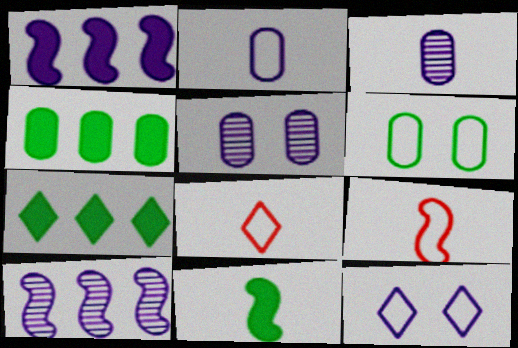[[1, 3, 12], 
[3, 8, 11], 
[5, 7, 9]]